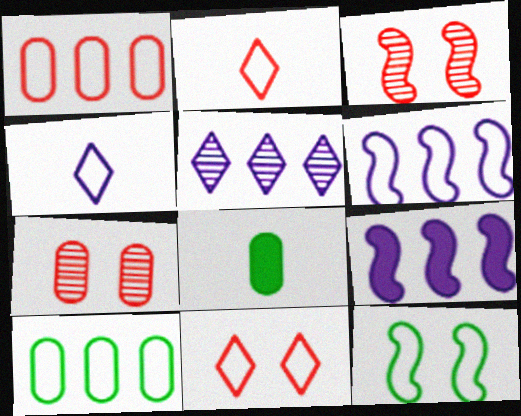[[1, 4, 12]]